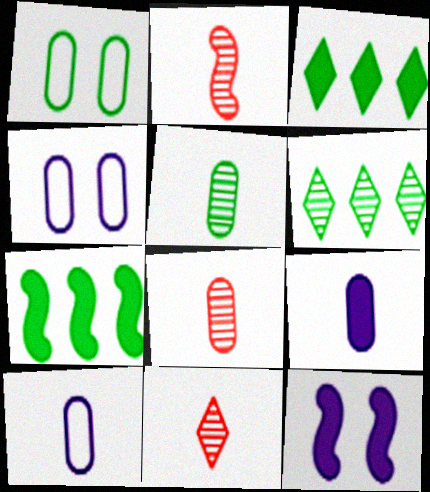[[2, 3, 4], 
[2, 8, 11], 
[4, 7, 11]]